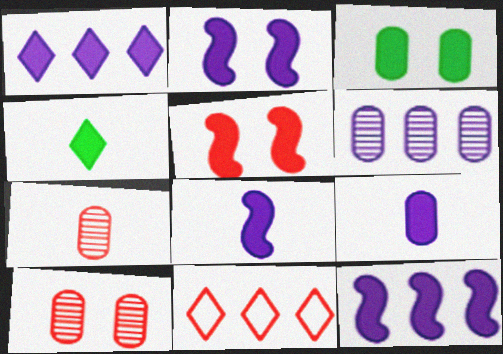[[1, 2, 9], 
[2, 8, 12], 
[5, 7, 11]]